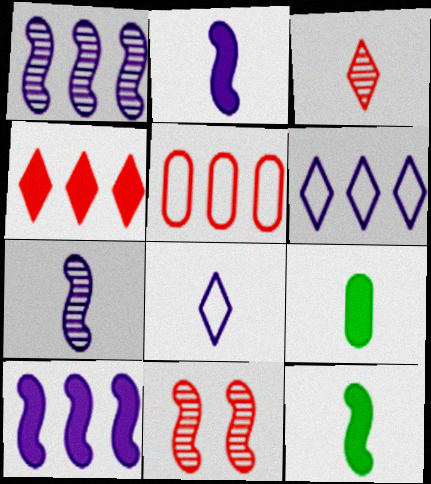[[6, 9, 11]]